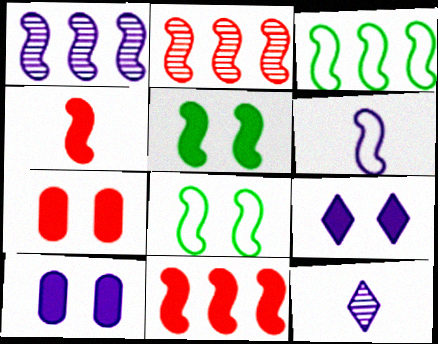[[1, 3, 11], 
[1, 4, 8], 
[2, 5, 6], 
[3, 7, 12], 
[5, 7, 9]]